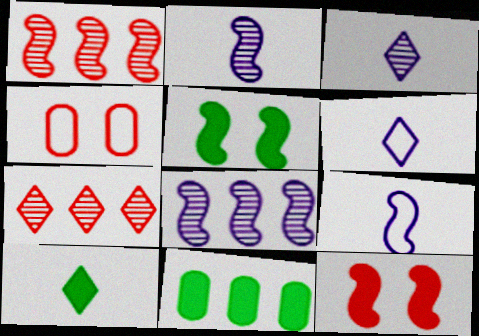[[1, 5, 9], 
[4, 8, 10], 
[5, 10, 11]]